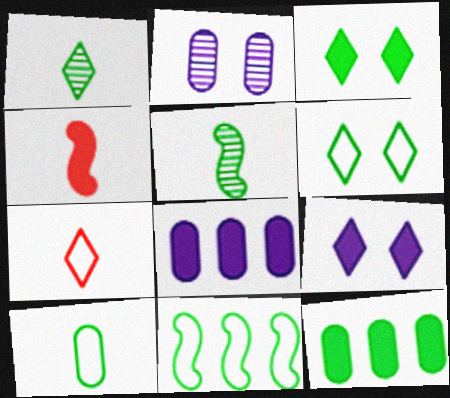[[3, 4, 8], 
[4, 9, 12], 
[5, 6, 12], 
[6, 10, 11]]